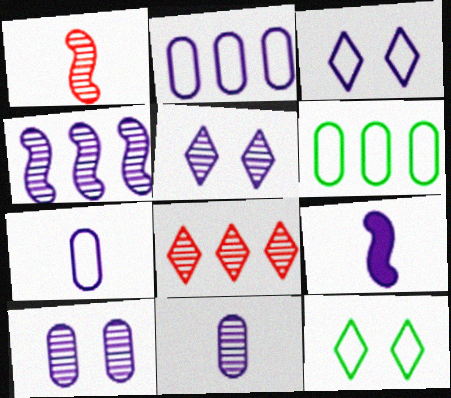[[2, 5, 9], 
[4, 5, 11]]